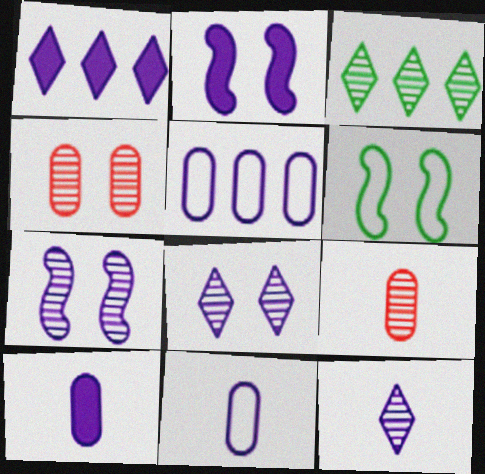[[1, 2, 10], 
[1, 6, 9], 
[1, 7, 11], 
[2, 5, 12], 
[3, 7, 9]]